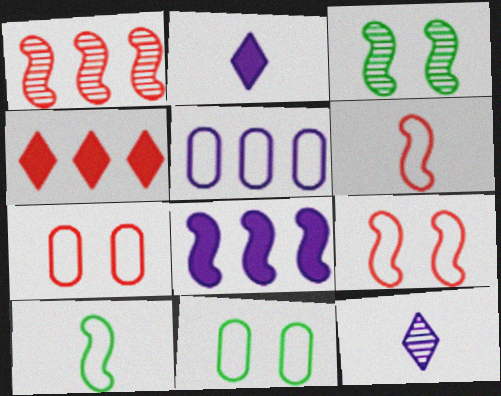[[1, 2, 11], 
[3, 6, 8]]